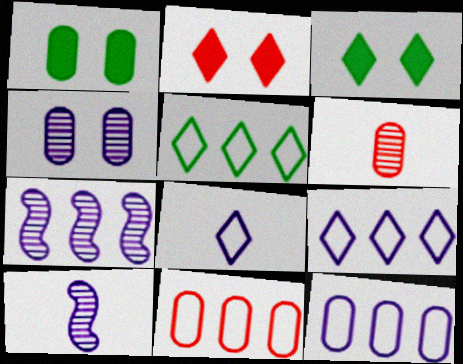[[1, 6, 12], 
[3, 10, 11]]